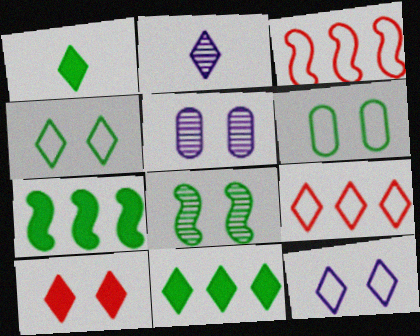[[1, 3, 5]]